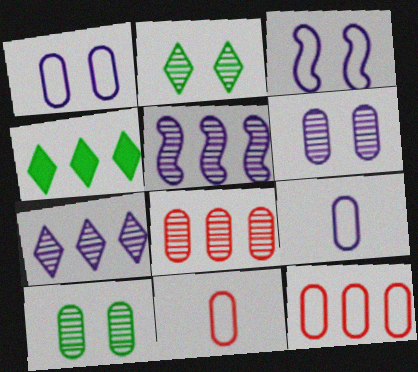[[4, 5, 12]]